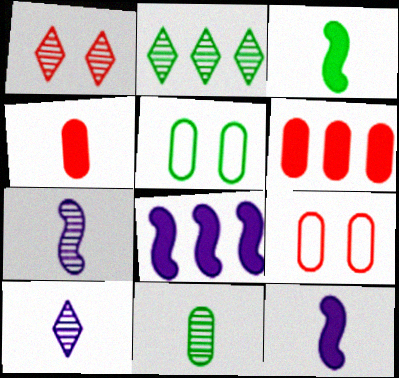[[1, 2, 10], 
[2, 3, 5], 
[2, 9, 12]]